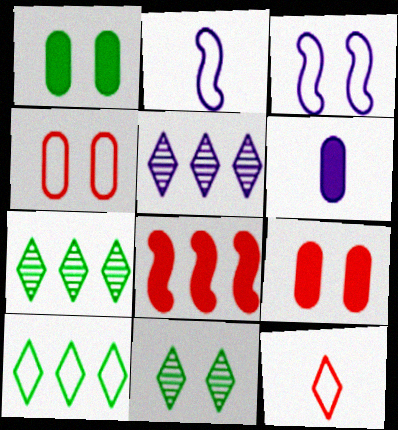[[2, 4, 10], 
[2, 7, 9], 
[3, 5, 6], 
[3, 9, 11]]